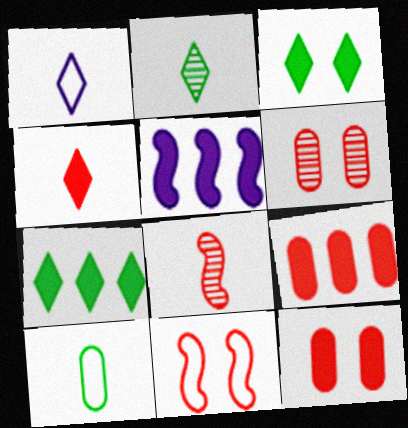[[1, 2, 4], 
[5, 7, 9]]